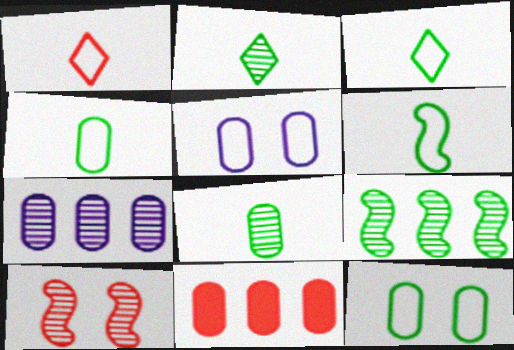[[1, 10, 11], 
[2, 7, 10], 
[3, 4, 6], 
[5, 8, 11]]